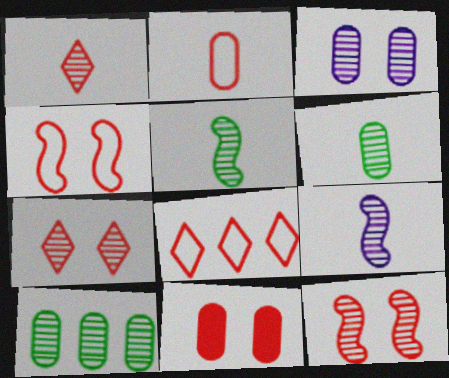[[1, 6, 9], 
[2, 4, 8], 
[4, 7, 11], 
[7, 9, 10]]